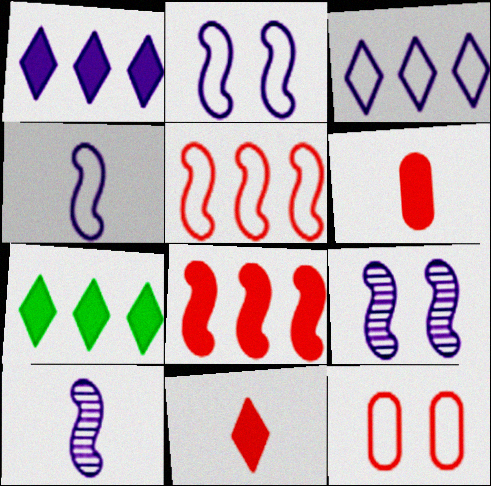[[7, 10, 12]]